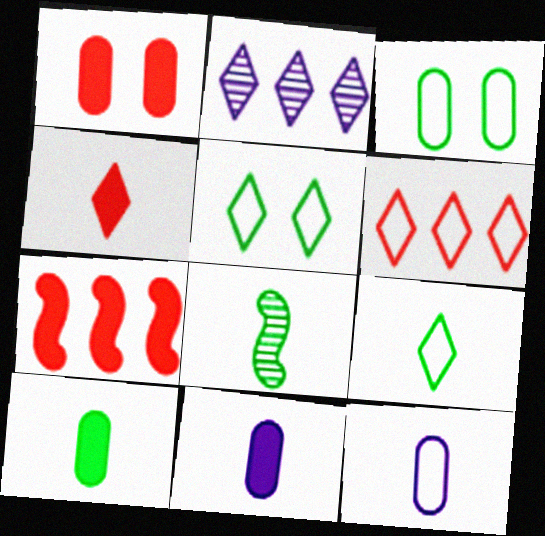[[1, 4, 7], 
[2, 4, 5], 
[4, 8, 12], 
[8, 9, 10]]